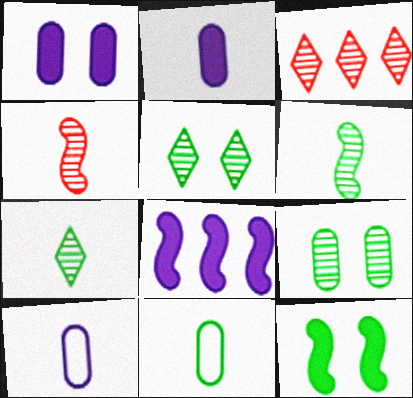[[3, 10, 12]]